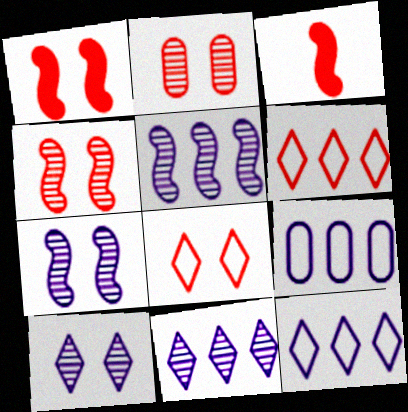[[1, 2, 8], 
[2, 3, 6]]